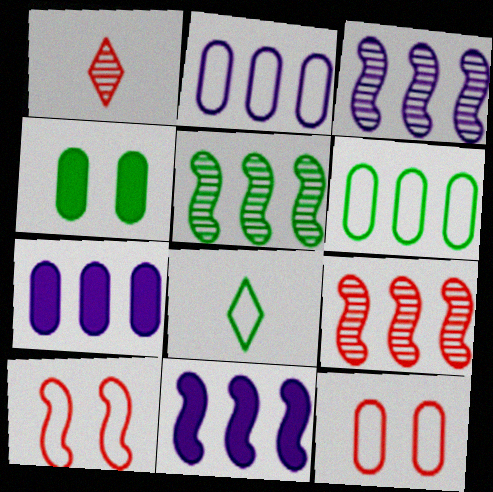[[2, 8, 10], 
[3, 5, 9], 
[4, 5, 8]]